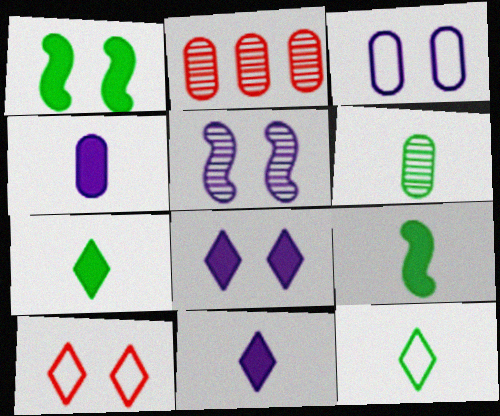[[3, 5, 8], 
[6, 9, 12]]